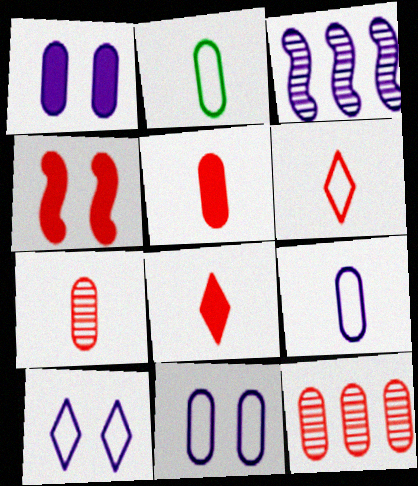[[1, 2, 12], 
[4, 6, 12]]